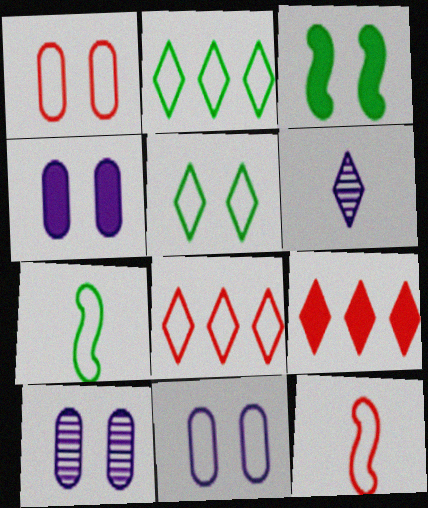[[1, 8, 12], 
[2, 11, 12], 
[4, 10, 11], 
[5, 6, 9], 
[7, 8, 11], 
[7, 9, 10]]